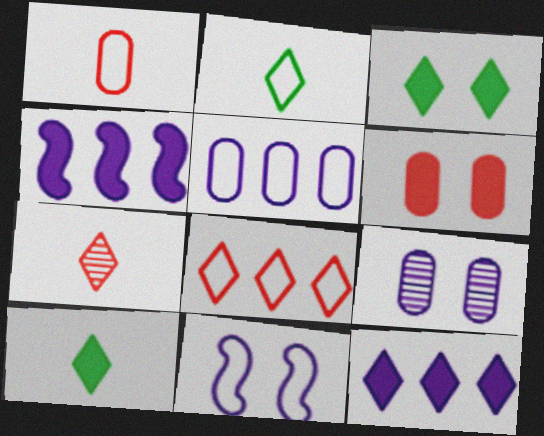[[4, 6, 10]]